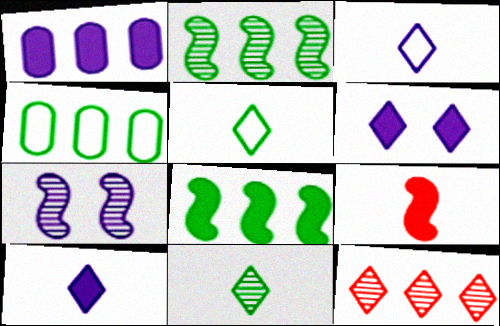[[1, 3, 7], 
[5, 6, 12]]